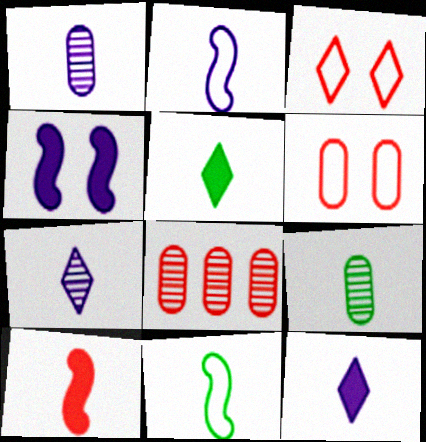[[1, 2, 12], 
[3, 8, 10], 
[5, 9, 11]]